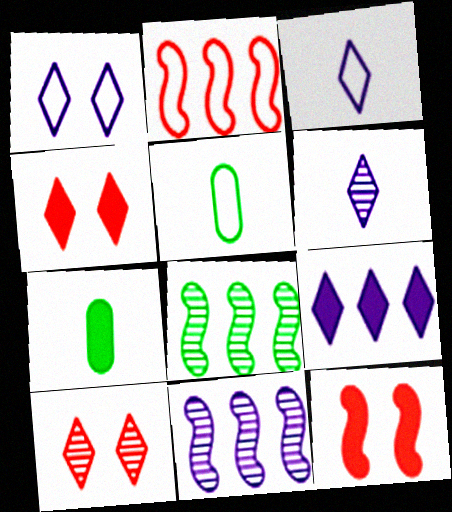[[1, 2, 5], 
[1, 6, 9], 
[4, 5, 11], 
[7, 9, 12]]